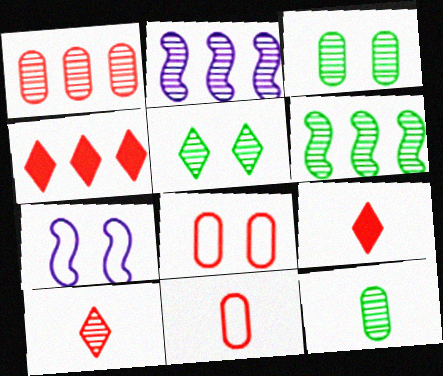[[2, 3, 10], 
[4, 7, 12], 
[5, 6, 12]]